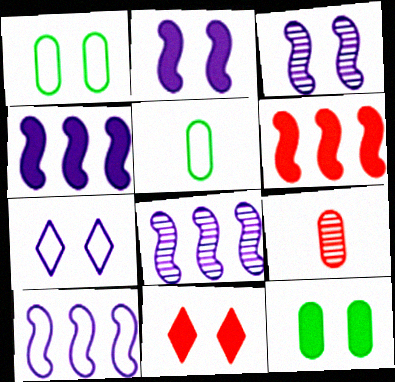[[1, 3, 11], 
[2, 11, 12], 
[4, 8, 10], 
[5, 8, 11]]